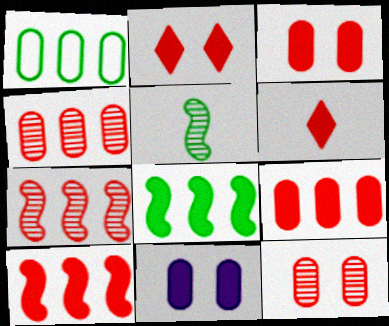[[3, 6, 10], 
[6, 8, 11]]